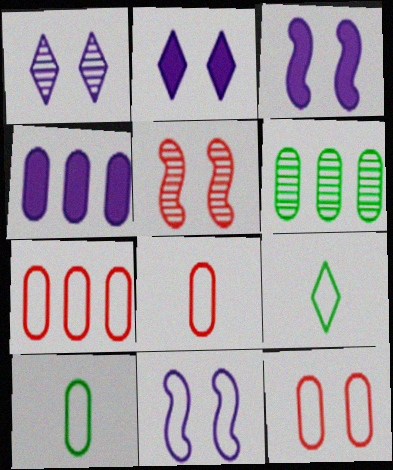[[4, 5, 9], 
[4, 6, 7], 
[7, 8, 12], 
[7, 9, 11]]